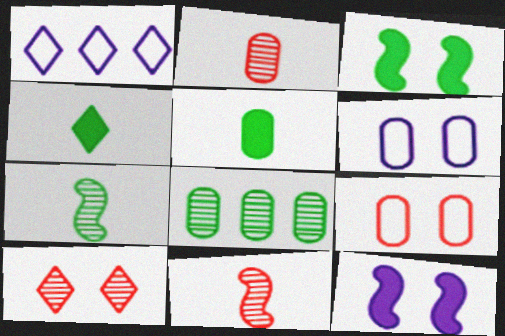[[1, 2, 3], 
[1, 4, 10], 
[3, 6, 10]]